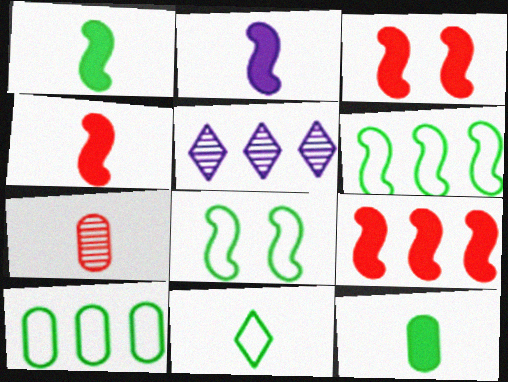[[1, 2, 4], 
[2, 7, 11], 
[3, 4, 9], 
[5, 9, 10], 
[8, 10, 11]]